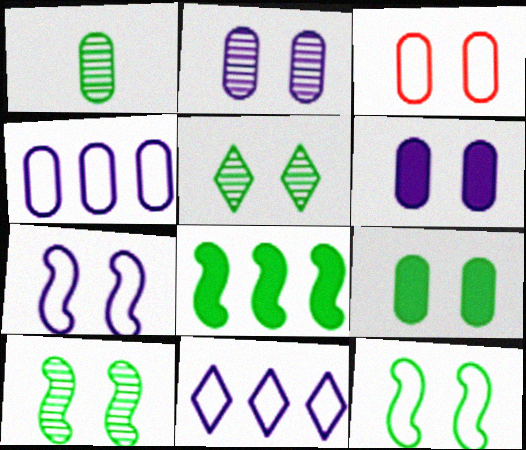[[2, 3, 9], 
[5, 9, 12]]